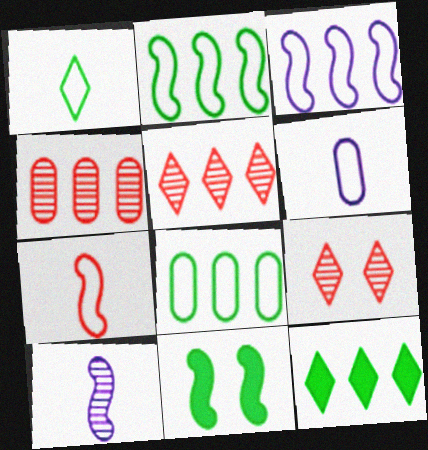[[1, 6, 7], 
[3, 4, 12], 
[5, 6, 11]]